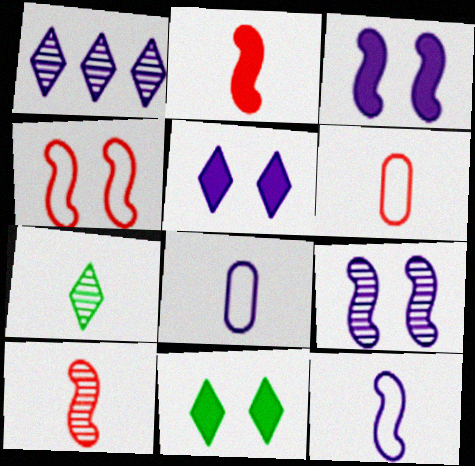[[1, 3, 8], 
[2, 7, 8]]